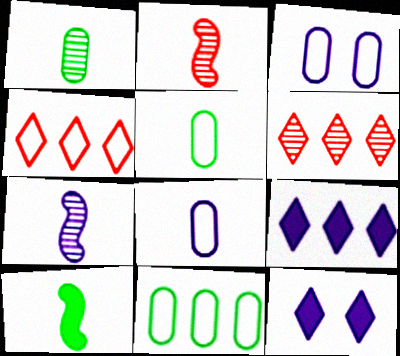[[2, 11, 12], 
[3, 6, 10], 
[3, 7, 9]]